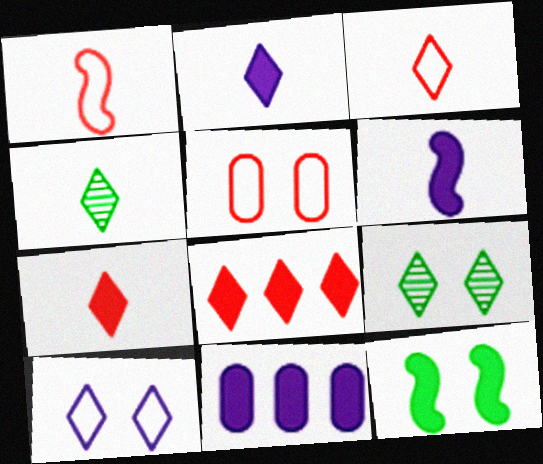[[1, 9, 11], 
[2, 3, 4], 
[4, 8, 10], 
[7, 11, 12]]